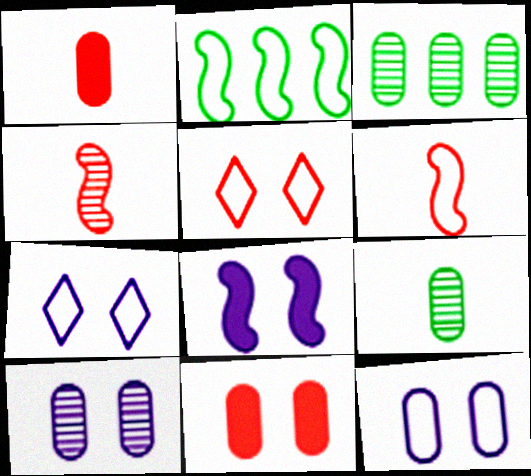[[1, 3, 12], 
[2, 4, 8], 
[7, 8, 10]]